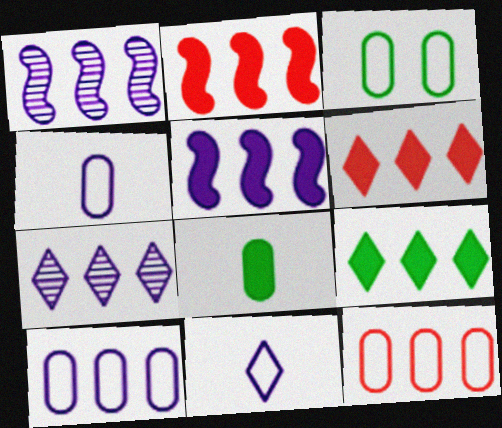[[1, 9, 12], 
[3, 4, 12], 
[5, 7, 10]]